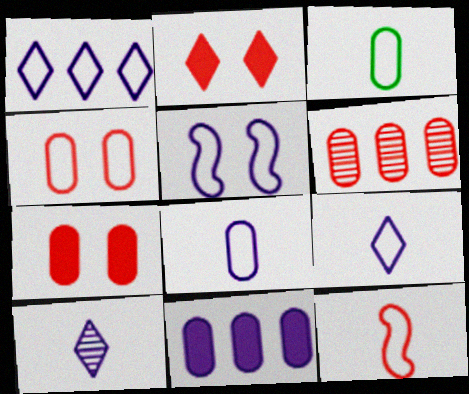[[1, 5, 8], 
[2, 6, 12], 
[3, 9, 12], 
[5, 10, 11]]